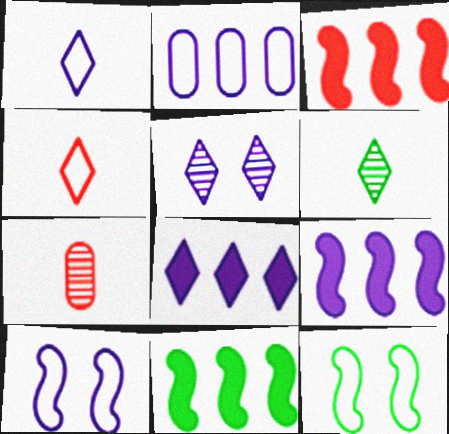[[1, 2, 10], 
[1, 5, 8], 
[2, 4, 12], 
[3, 9, 11], 
[7, 8, 12]]